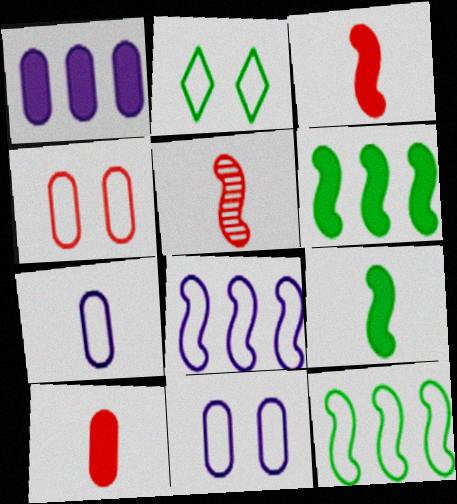[[1, 2, 5]]